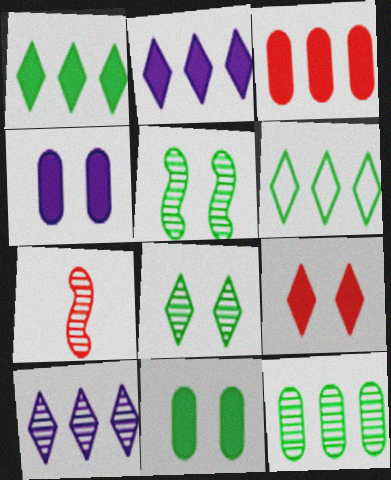[[4, 6, 7]]